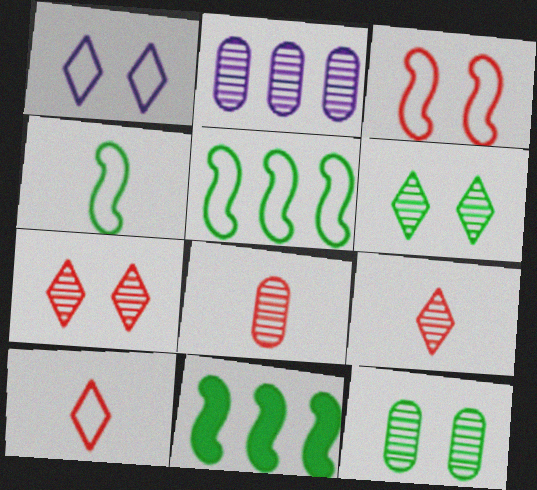[[1, 8, 11], 
[2, 8, 12]]